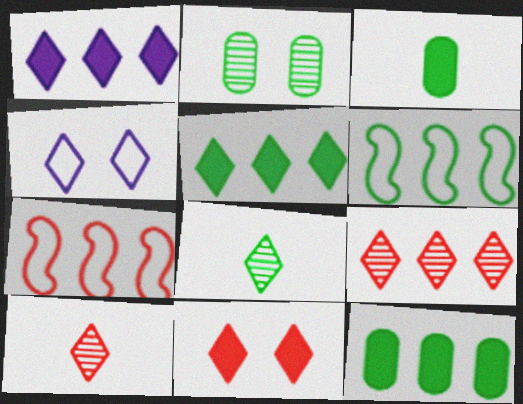[[4, 5, 10]]